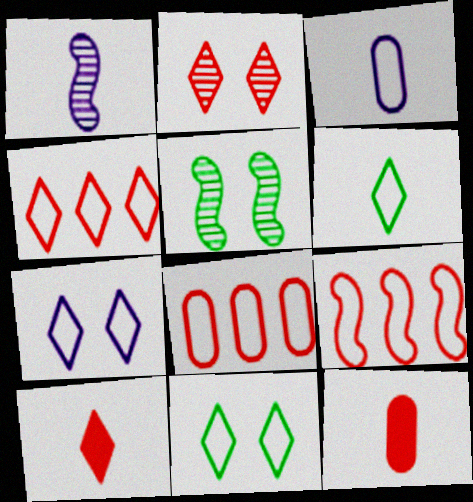[[1, 6, 12], 
[2, 4, 10], 
[2, 9, 12], 
[3, 9, 11], 
[4, 6, 7], 
[4, 8, 9]]